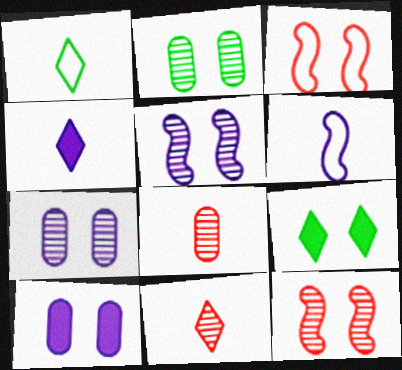[[1, 4, 11], 
[3, 7, 9]]